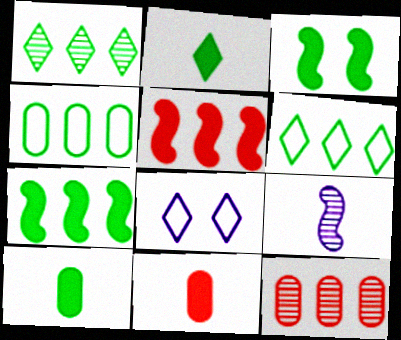[[1, 4, 7]]